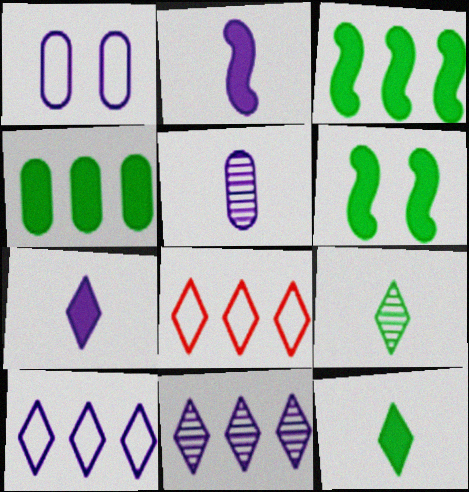[[1, 2, 11], 
[4, 6, 12], 
[5, 6, 8]]